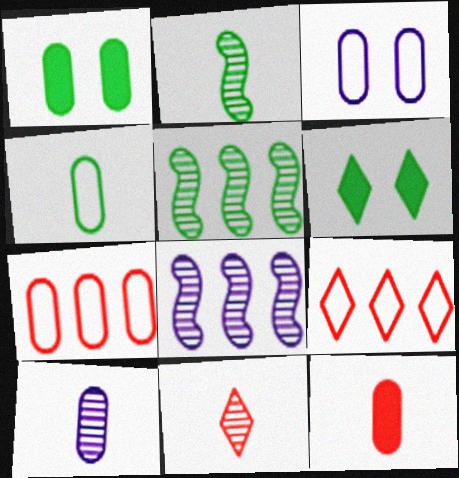[[1, 7, 10], 
[2, 10, 11], 
[3, 4, 7], 
[4, 5, 6], 
[4, 10, 12]]